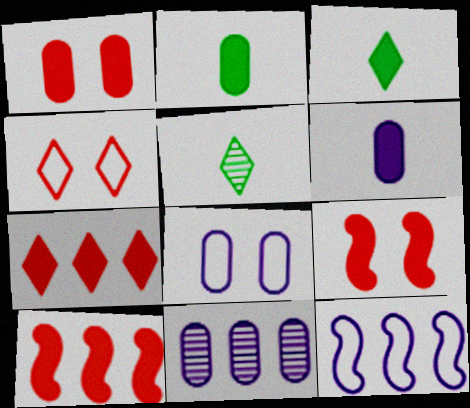[[1, 5, 12], 
[5, 8, 10], 
[6, 8, 11]]